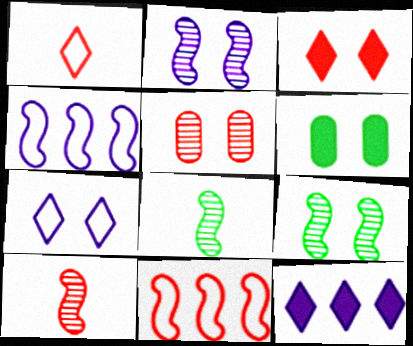[]